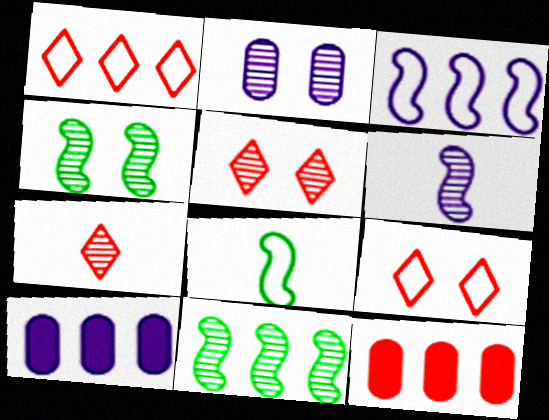[[1, 10, 11], 
[2, 4, 5], 
[2, 7, 11], 
[5, 8, 10]]